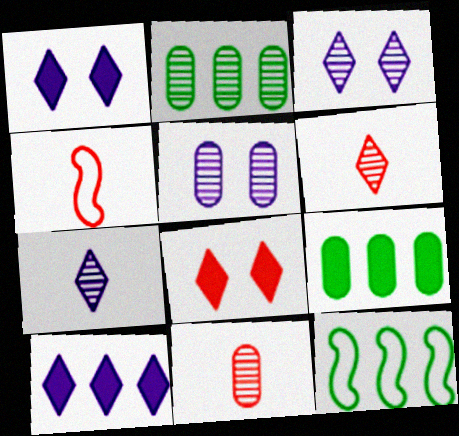[[1, 2, 4], 
[1, 11, 12], 
[2, 5, 11], 
[3, 4, 9]]